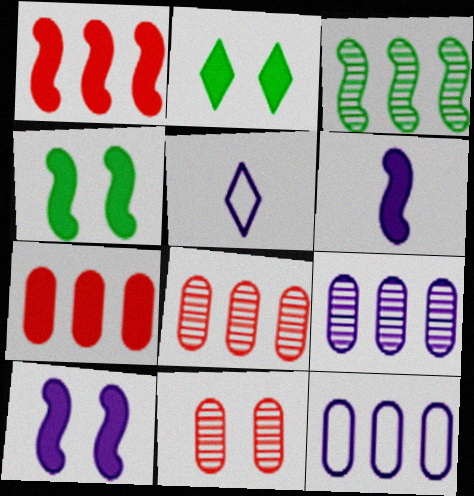[[1, 4, 6], 
[2, 6, 7], 
[4, 5, 8], 
[5, 9, 10]]